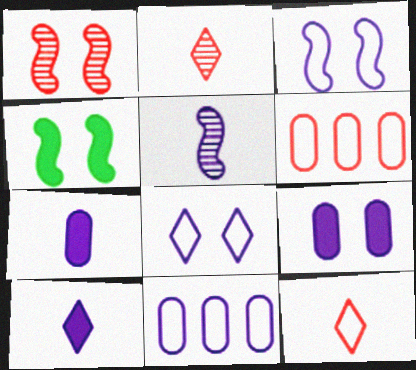[[1, 3, 4], 
[2, 4, 11]]